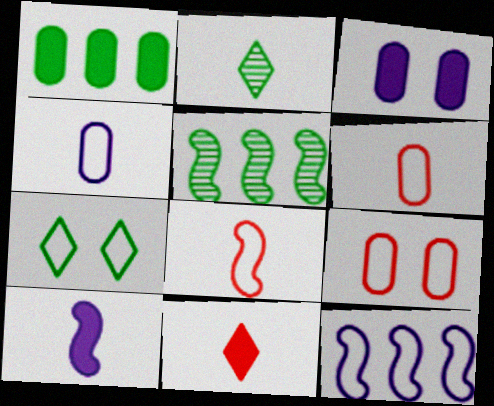[[2, 6, 10], 
[6, 7, 12]]